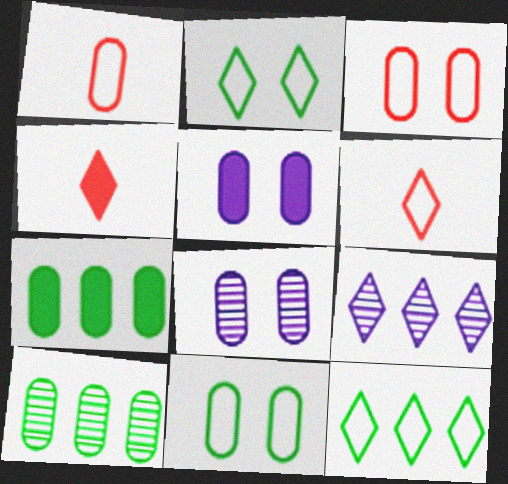[[1, 5, 10], 
[1, 7, 8], 
[2, 4, 9]]